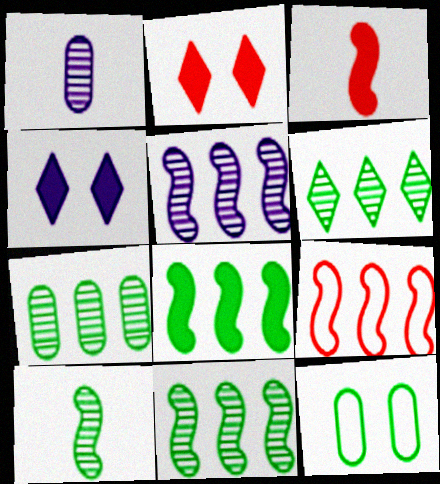[[5, 8, 9], 
[6, 7, 11]]